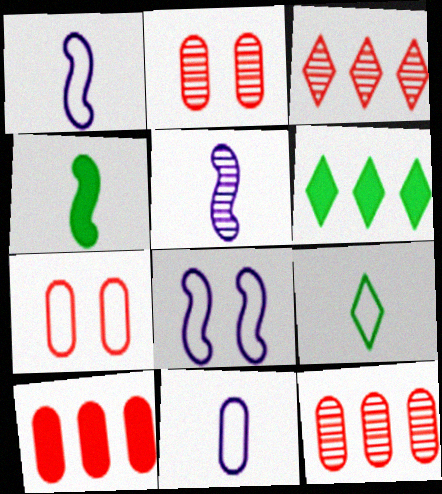[[1, 2, 6], 
[5, 6, 7]]